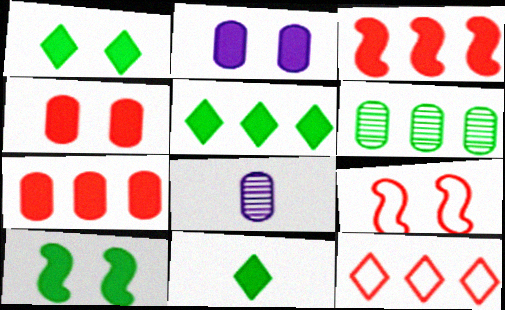[[1, 5, 11], 
[2, 3, 11], 
[5, 8, 9], 
[8, 10, 12]]